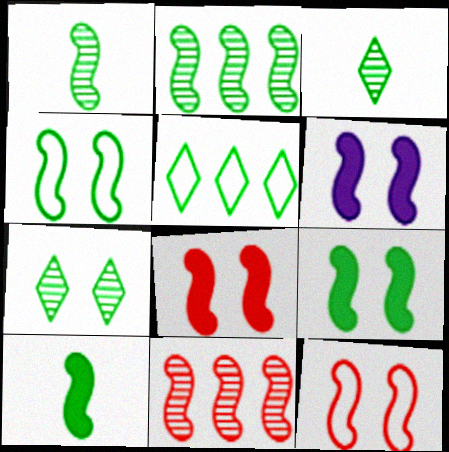[[2, 4, 10], 
[6, 8, 9]]